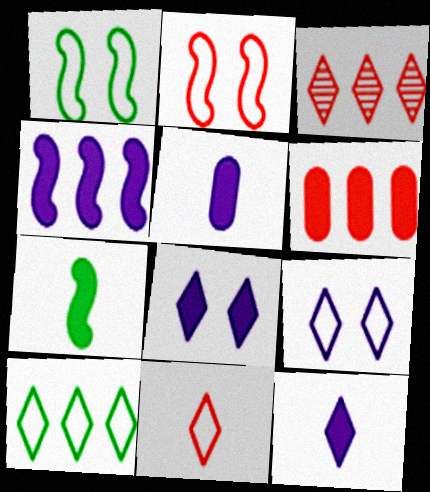[[1, 3, 5], 
[4, 5, 8], 
[6, 7, 8], 
[9, 10, 11]]